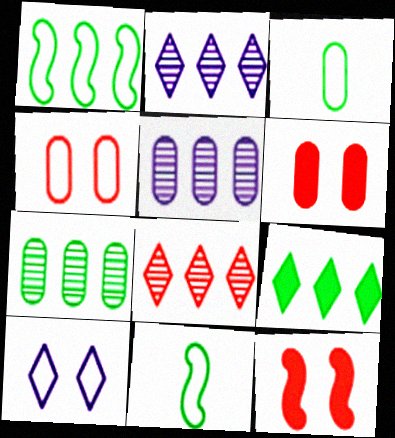[[1, 7, 9], 
[2, 3, 12], 
[2, 6, 11], 
[3, 5, 6]]